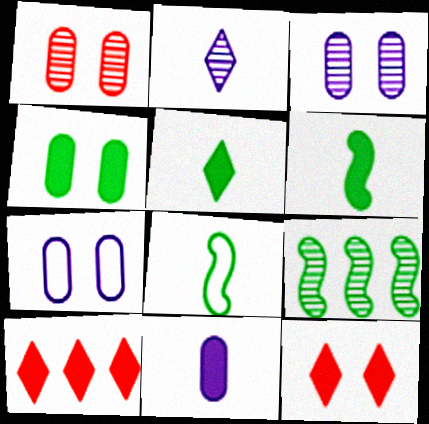[[1, 2, 9], 
[1, 4, 7], 
[3, 8, 10]]